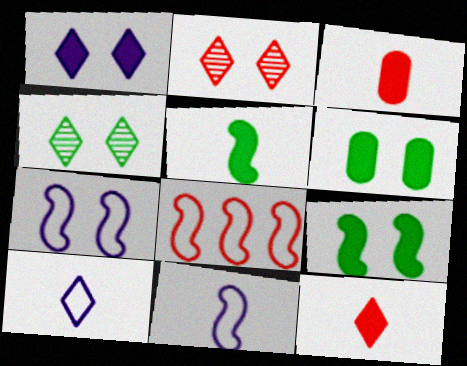[[2, 3, 8], 
[2, 6, 7]]